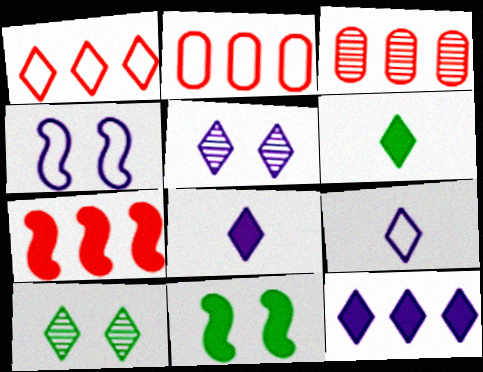[[1, 3, 7], 
[1, 5, 6], 
[1, 8, 10], 
[3, 4, 6], 
[3, 9, 11], 
[5, 9, 12]]